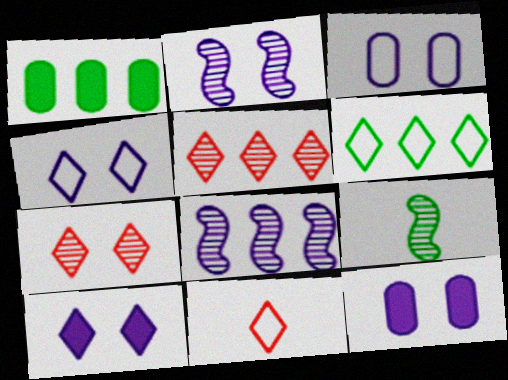[[1, 2, 11], 
[2, 3, 10], 
[2, 4, 12], 
[4, 6, 11]]